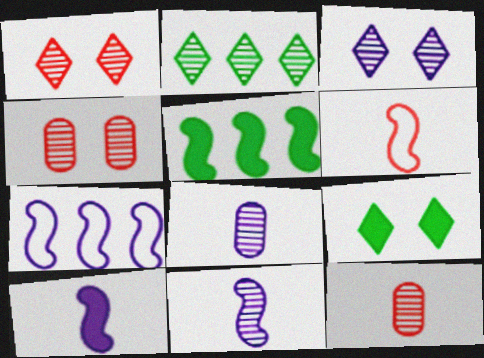[[2, 4, 11], 
[7, 9, 12]]